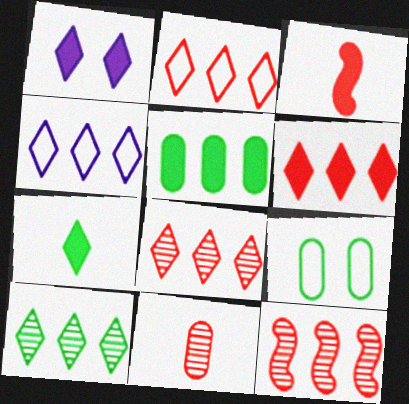[[1, 3, 5], 
[1, 6, 7], 
[2, 6, 8], 
[4, 5, 12], 
[4, 6, 10]]